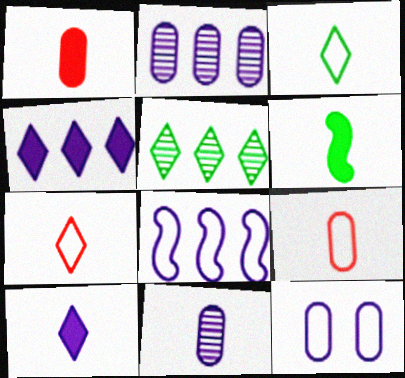[[1, 6, 10], 
[2, 4, 8], 
[6, 7, 11]]